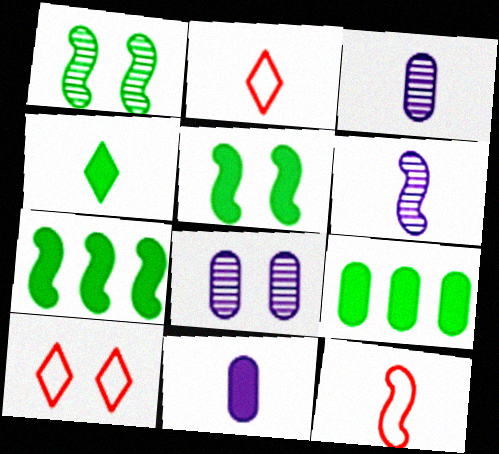[[2, 7, 8], 
[3, 4, 12], 
[3, 7, 10], 
[4, 5, 9], 
[5, 8, 10], 
[6, 9, 10]]